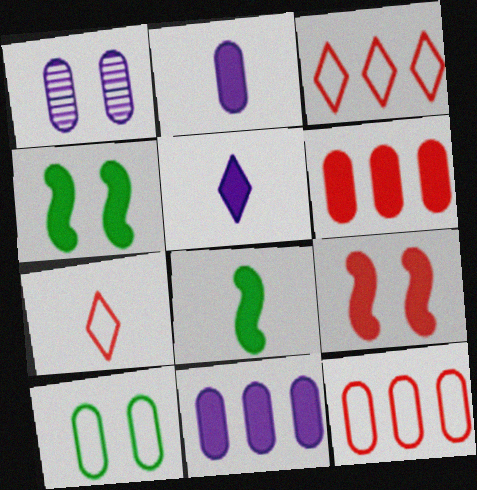[[1, 3, 8], 
[4, 5, 6]]